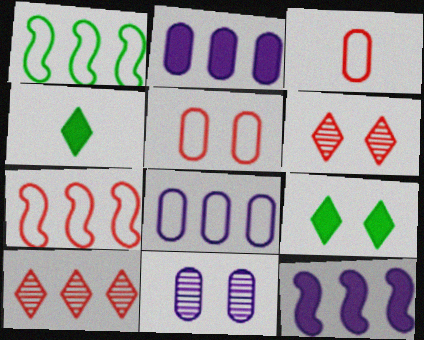[[1, 2, 10], 
[4, 7, 11]]